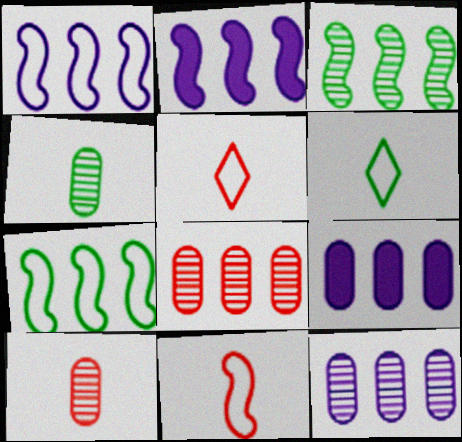[]